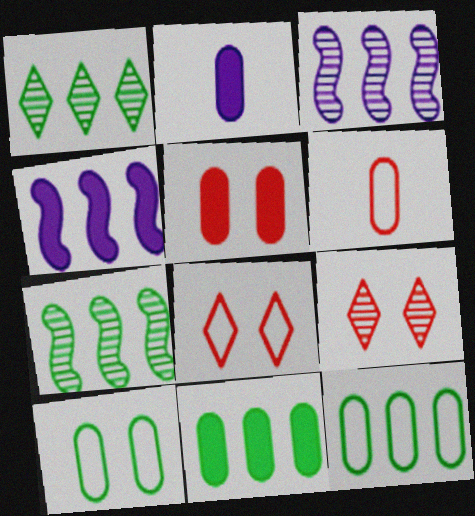[[2, 5, 11], 
[2, 7, 8]]